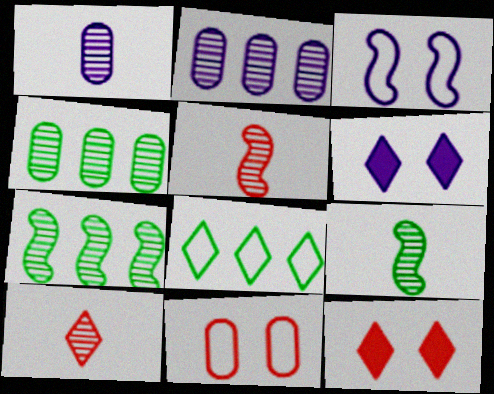[[1, 9, 10], 
[6, 8, 10]]